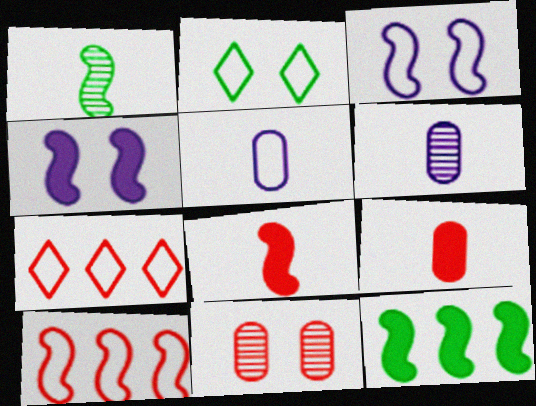[[1, 4, 10], 
[2, 4, 11], 
[2, 5, 10], 
[4, 8, 12], 
[7, 8, 11]]